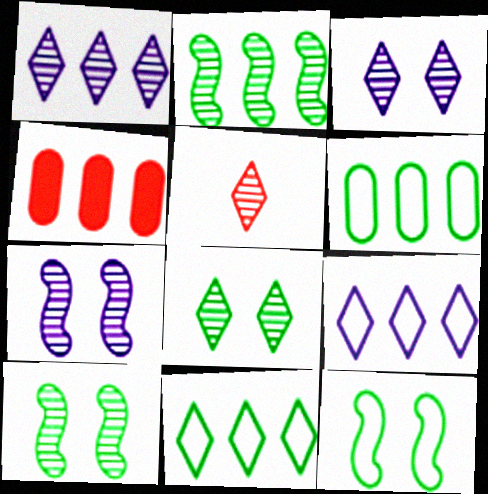[[1, 5, 8], 
[2, 4, 9]]